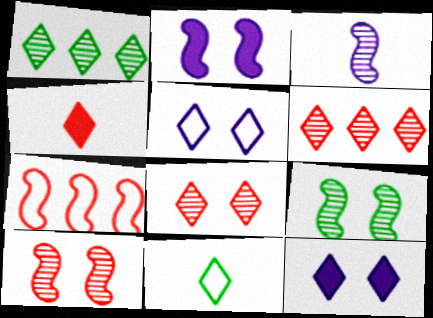[[1, 4, 5], 
[6, 11, 12]]